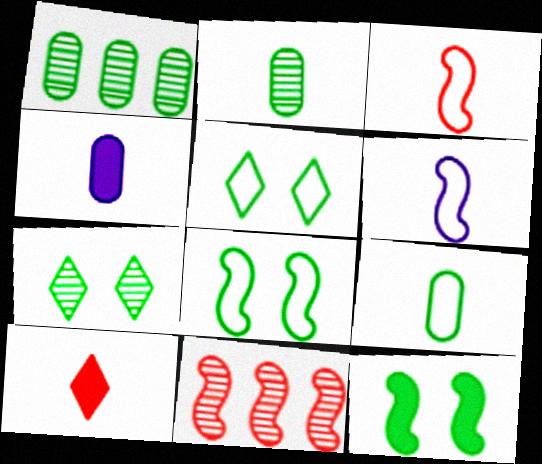[[2, 6, 10], 
[4, 5, 11], 
[6, 11, 12]]